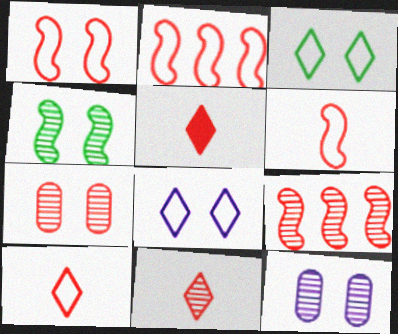[[1, 2, 6], 
[2, 5, 7], 
[5, 10, 11], 
[7, 9, 11]]